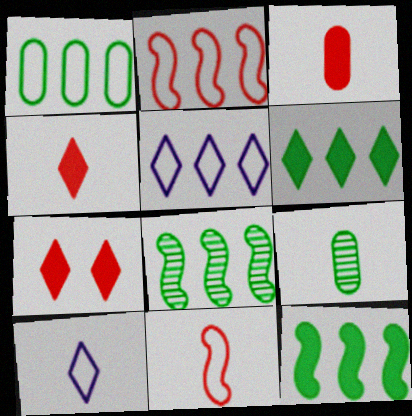[[1, 2, 5], 
[1, 6, 8]]